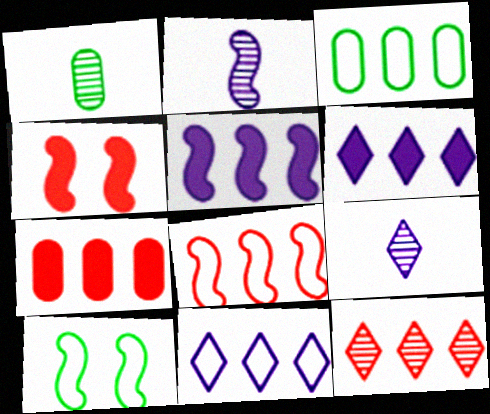[[1, 4, 11], 
[3, 4, 9], 
[3, 5, 12], 
[3, 8, 11], 
[7, 8, 12], 
[7, 9, 10]]